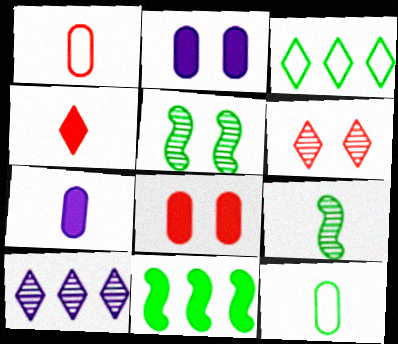[[2, 4, 11]]